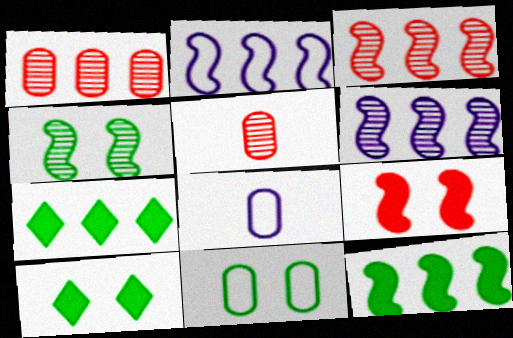[[1, 2, 7], 
[2, 3, 12], 
[2, 5, 10], 
[3, 8, 10], 
[4, 10, 11]]